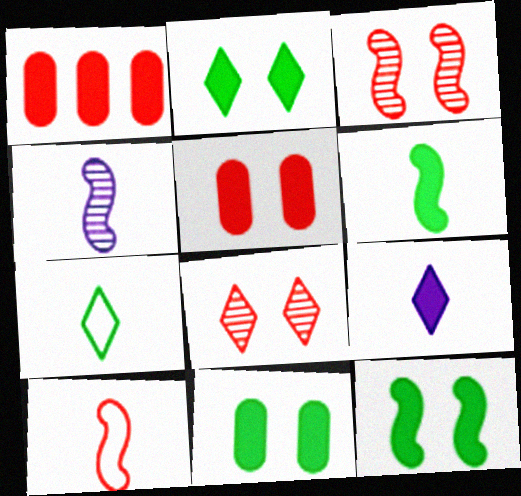[[1, 8, 10], 
[1, 9, 12], 
[2, 11, 12], 
[4, 6, 10]]